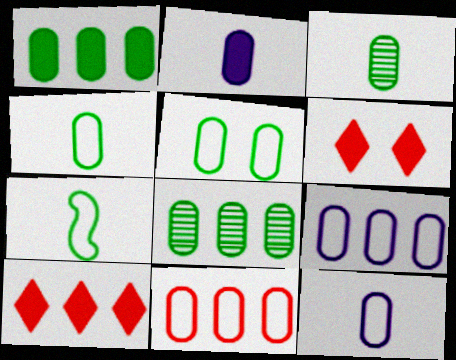[[1, 3, 5], 
[5, 11, 12]]